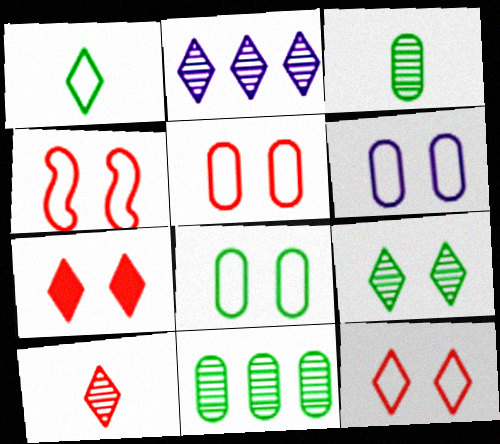[[1, 2, 7], 
[2, 9, 10], 
[4, 5, 12], 
[5, 6, 8]]